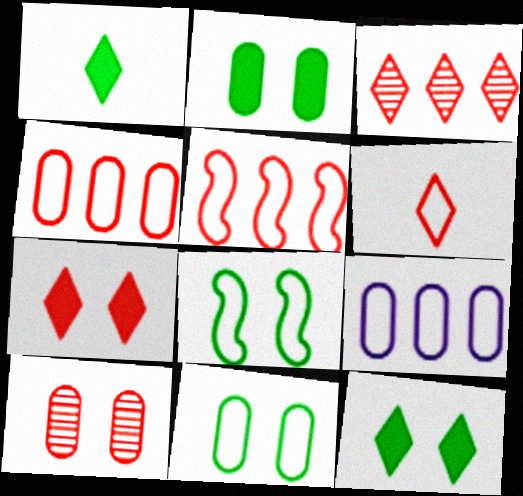[[3, 6, 7], 
[6, 8, 9]]